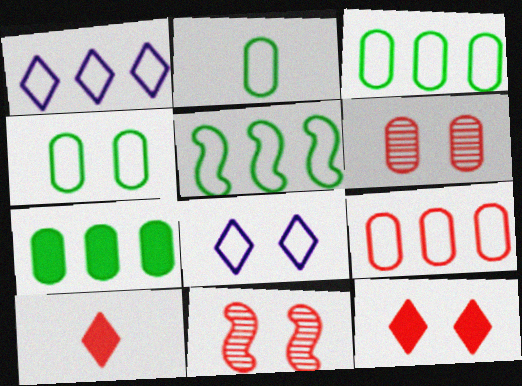[[1, 5, 9], 
[2, 3, 4], 
[9, 10, 11]]